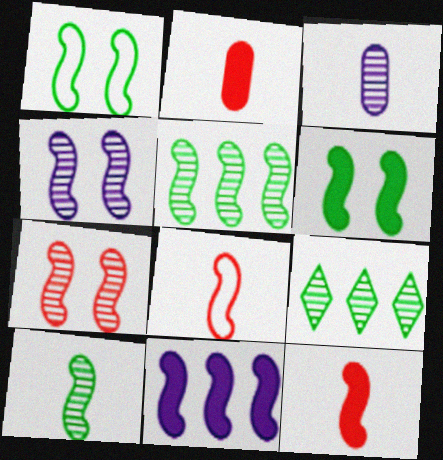[[3, 7, 9], 
[6, 11, 12]]